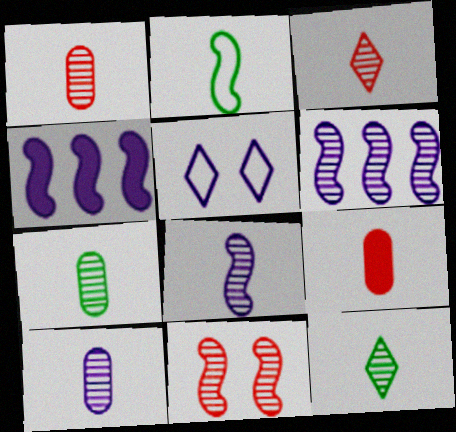[[1, 7, 10], 
[1, 8, 12], 
[2, 4, 11], 
[3, 7, 8], 
[4, 5, 10]]